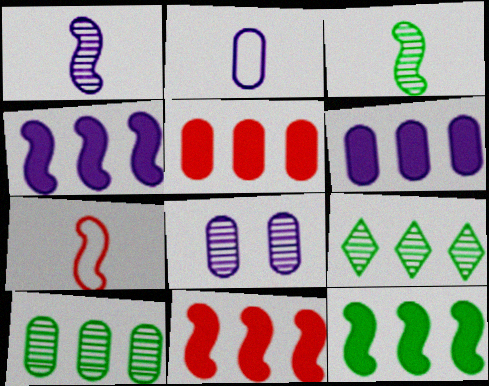[[2, 6, 8], 
[4, 11, 12]]